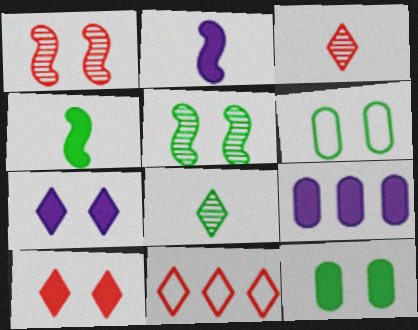[[1, 6, 7], 
[2, 7, 9], 
[3, 10, 11], 
[4, 9, 10], 
[7, 8, 11]]